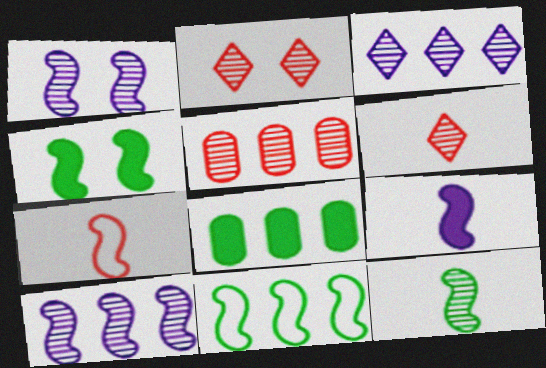[[4, 7, 10], 
[4, 11, 12], 
[7, 9, 12]]